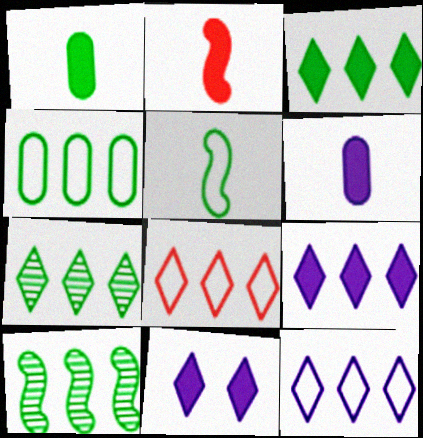[[3, 4, 10], 
[7, 8, 9]]